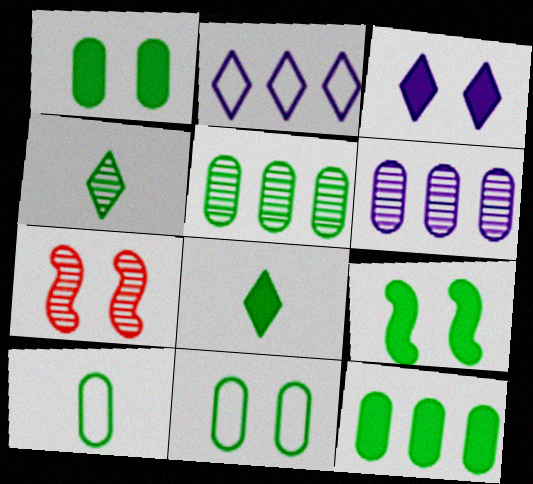[[1, 5, 10], 
[3, 7, 11], 
[4, 6, 7], 
[8, 9, 12]]